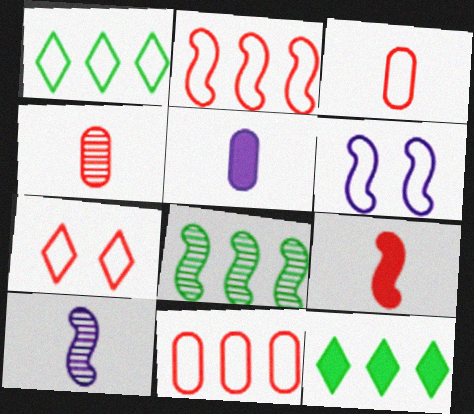[[1, 3, 6], 
[2, 3, 7], 
[4, 6, 12], 
[5, 7, 8], 
[6, 8, 9]]